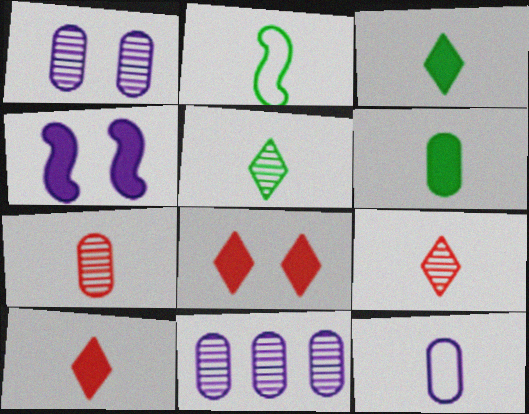[[2, 5, 6], 
[2, 8, 11], 
[6, 7, 12]]